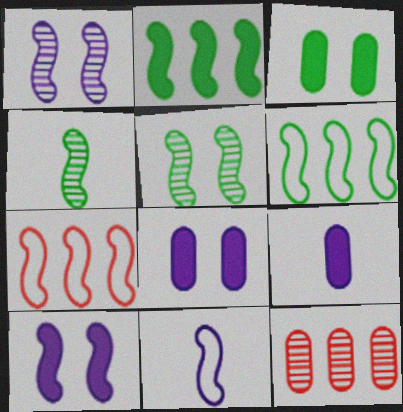[[4, 7, 10]]